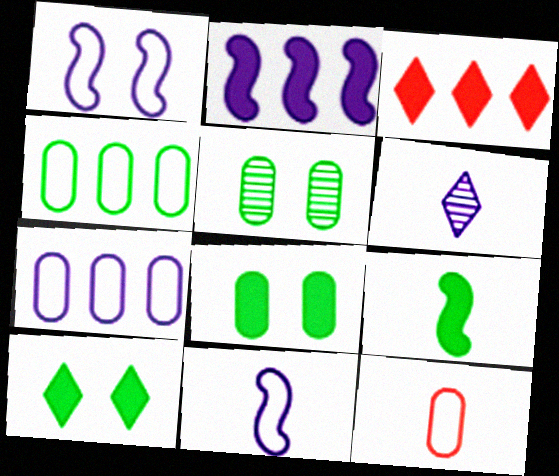[[3, 5, 11], 
[6, 9, 12]]